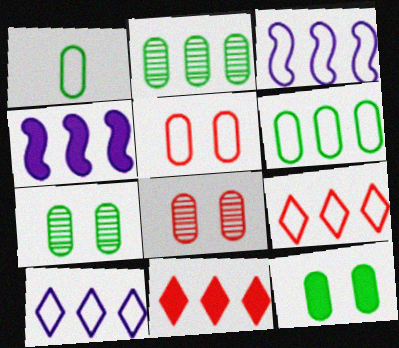[[1, 2, 12], 
[2, 3, 11], 
[2, 4, 9], 
[3, 6, 9]]